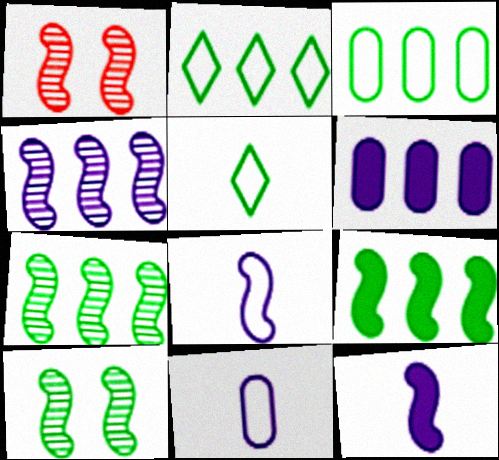[[1, 5, 6], 
[1, 8, 9]]